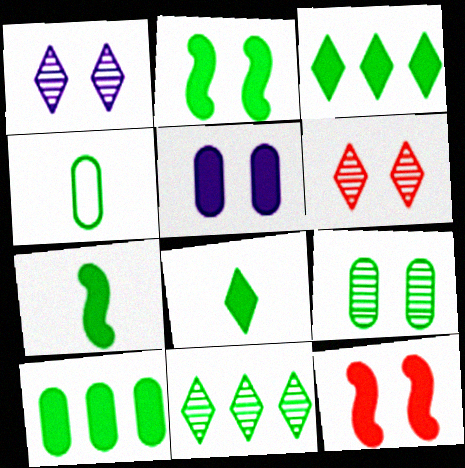[[2, 4, 11], 
[2, 8, 10], 
[4, 9, 10]]